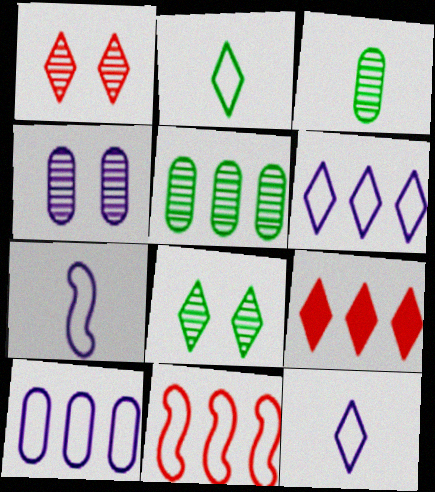[[8, 9, 12]]